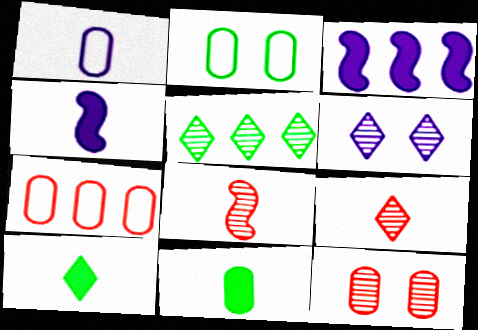[[1, 2, 7], 
[1, 3, 6], 
[1, 8, 10], 
[2, 3, 9], 
[3, 5, 7], 
[5, 6, 9]]